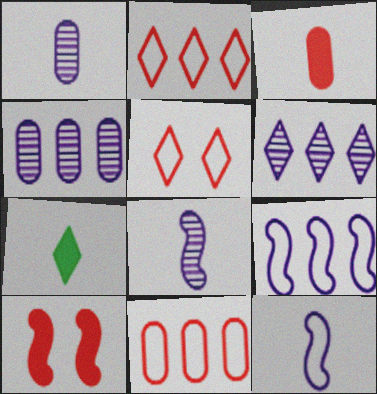[[5, 6, 7]]